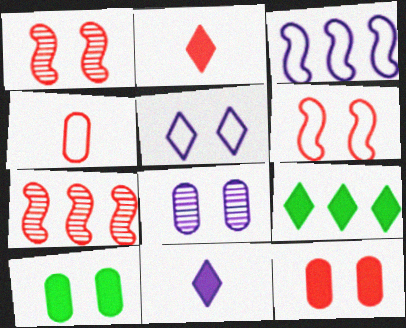[[1, 5, 10], 
[3, 8, 11]]